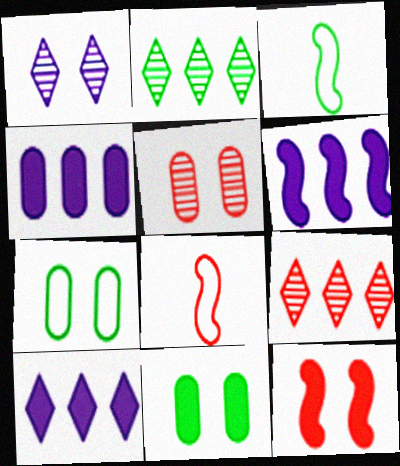[[1, 7, 12], 
[2, 3, 11], 
[3, 5, 10], 
[4, 6, 10]]